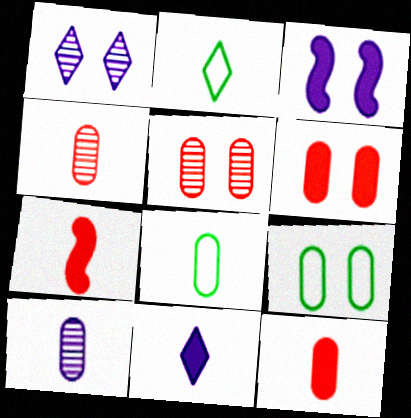[[2, 7, 10], 
[8, 10, 12]]